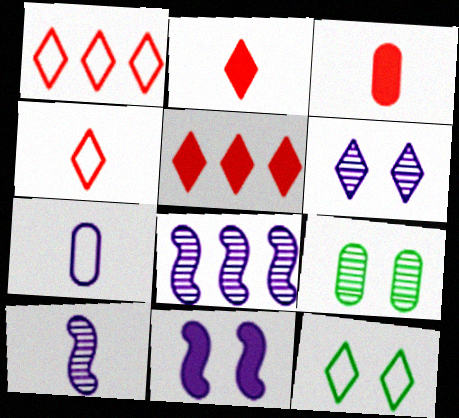[[3, 8, 12]]